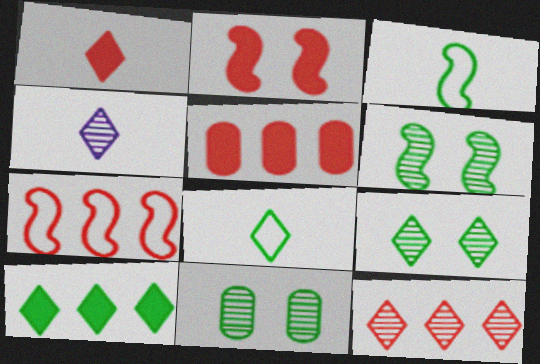[[1, 2, 5], 
[1, 4, 8], 
[3, 10, 11], 
[4, 9, 12], 
[5, 7, 12], 
[6, 9, 11], 
[8, 9, 10]]